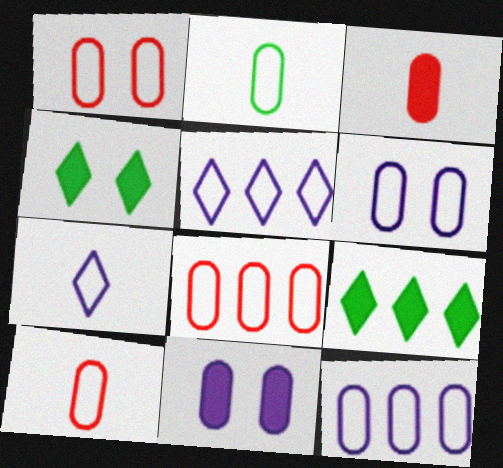[[1, 2, 12], 
[1, 8, 10], 
[2, 6, 8]]